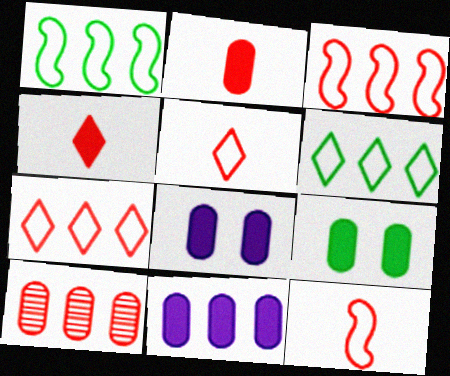[[2, 9, 11]]